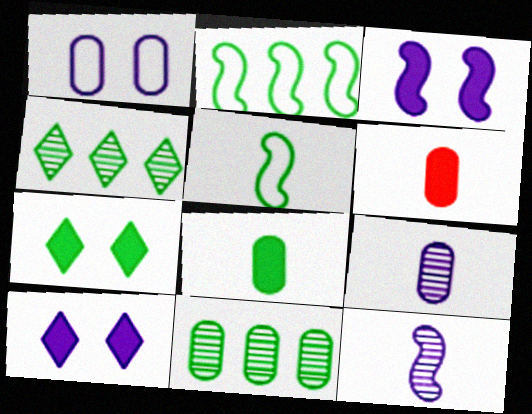[[1, 6, 11], 
[5, 7, 11]]